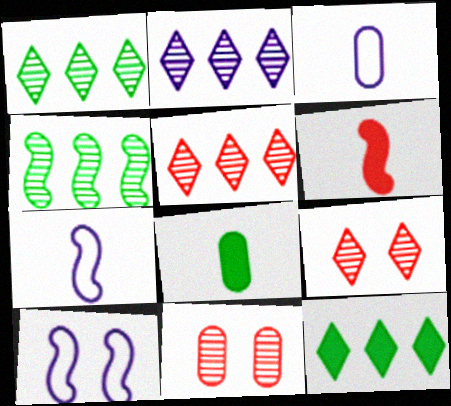[[1, 2, 5], 
[4, 6, 10], 
[5, 8, 10], 
[7, 11, 12]]